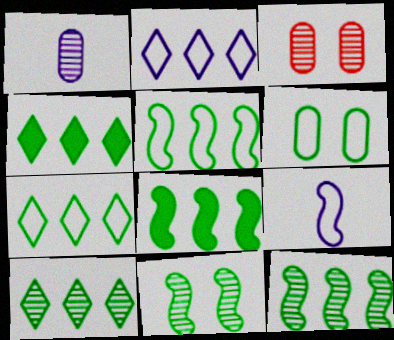[[3, 4, 9], 
[4, 7, 10], 
[5, 8, 12]]